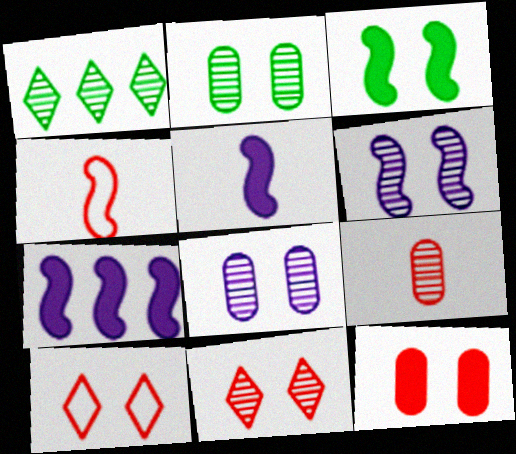[[1, 6, 9], 
[2, 6, 11], 
[3, 8, 10]]